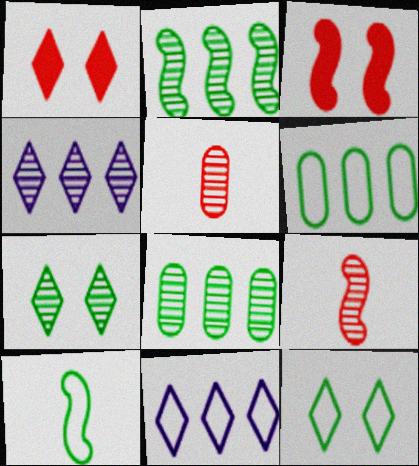[[6, 10, 12]]